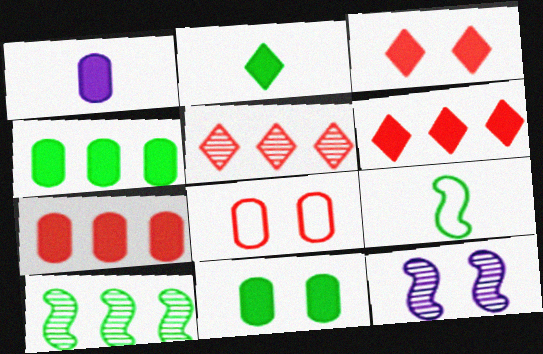[[1, 7, 11]]